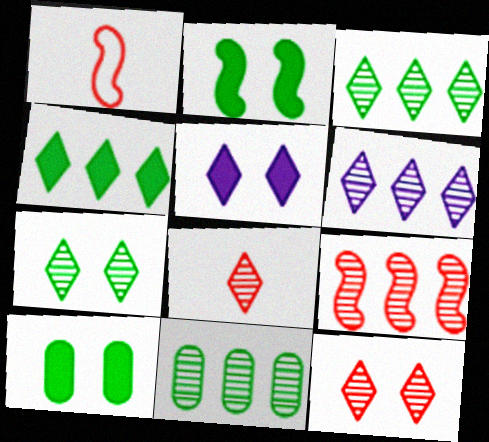[[1, 5, 11], 
[1, 6, 10], 
[6, 7, 8], 
[6, 9, 11]]